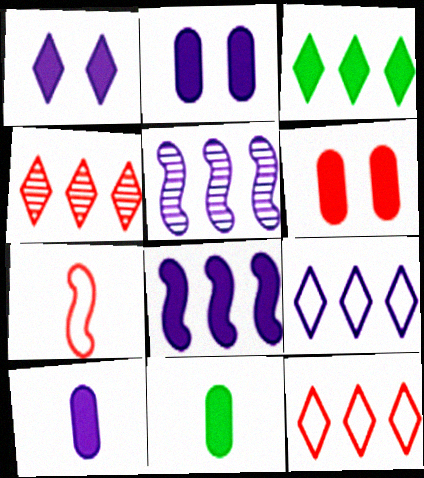[[1, 8, 10], 
[3, 4, 9], 
[4, 6, 7]]